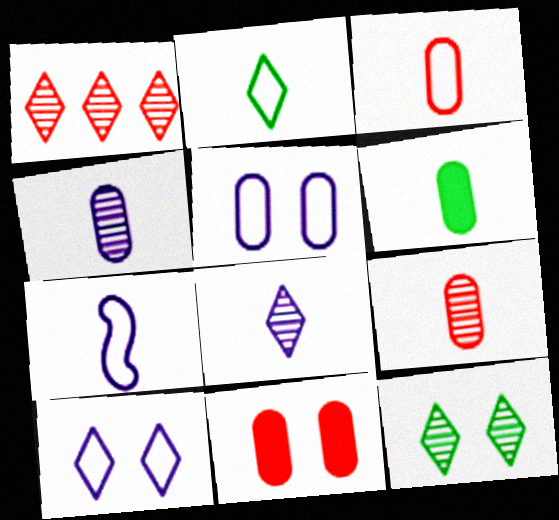[[1, 8, 12], 
[2, 3, 7], 
[3, 4, 6]]